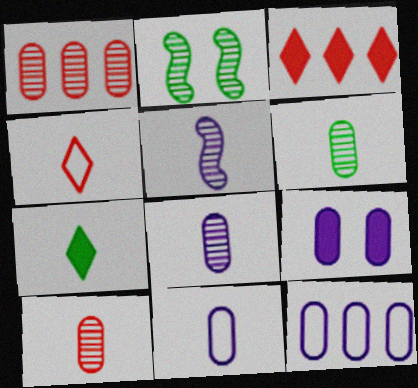[[2, 3, 11], 
[6, 8, 10], 
[8, 9, 12]]